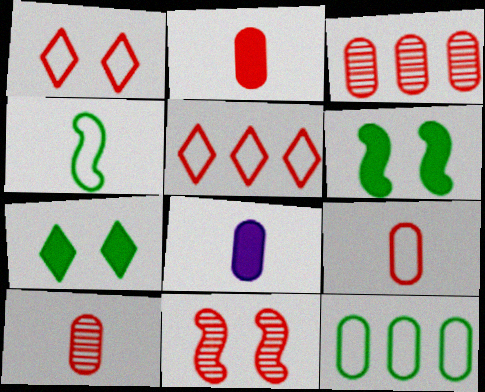[[2, 5, 11], 
[2, 9, 10]]